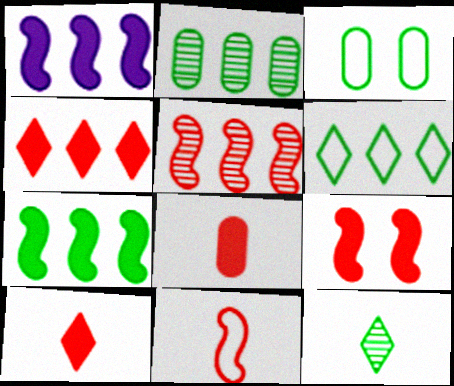[[2, 6, 7], 
[3, 7, 12], 
[4, 8, 9], 
[5, 9, 11]]